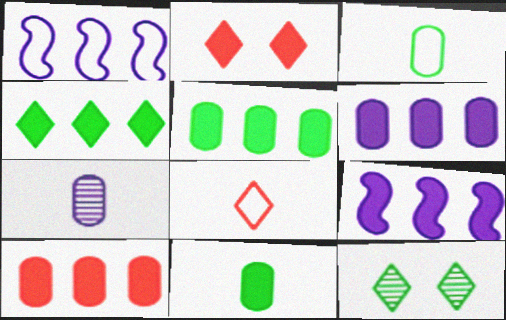[[2, 9, 11], 
[4, 9, 10], 
[5, 6, 10]]